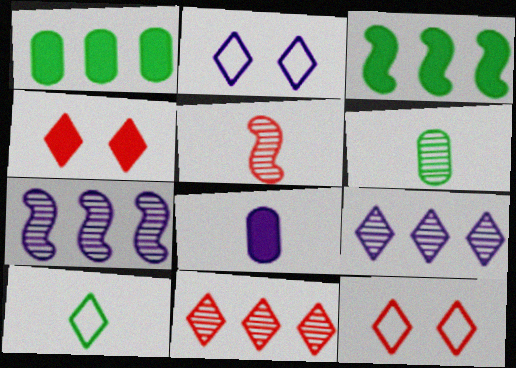[[1, 2, 5], 
[2, 7, 8], 
[3, 4, 8], 
[4, 9, 10], 
[5, 8, 10]]